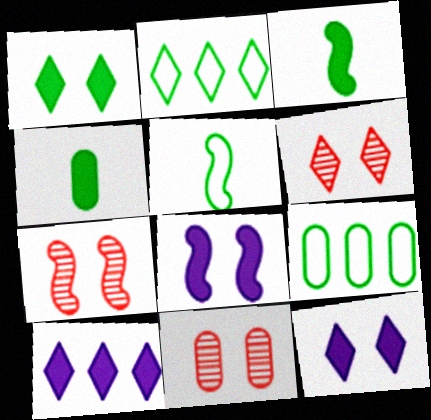[[5, 10, 11], 
[6, 7, 11]]